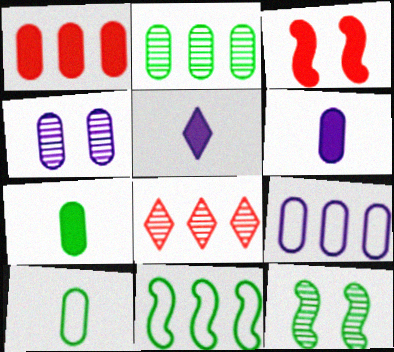[[1, 2, 9], 
[1, 4, 10], 
[4, 6, 9]]